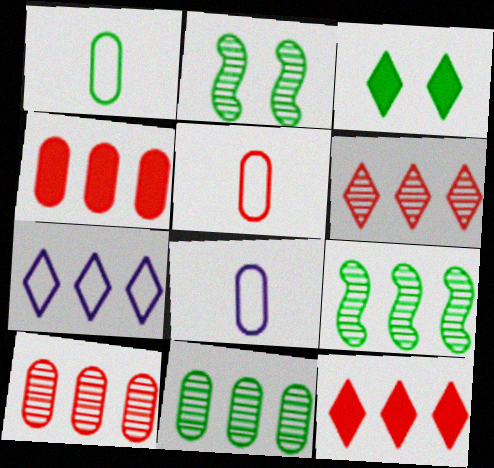[[1, 3, 9], 
[1, 5, 8], 
[2, 8, 12], 
[4, 7, 9]]